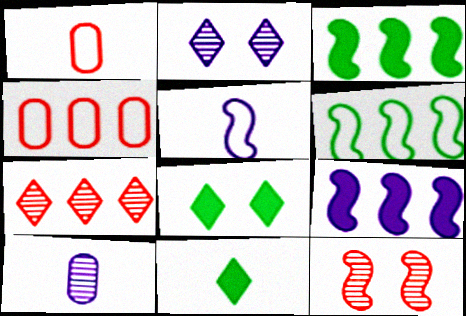[[1, 2, 3], 
[3, 5, 12]]